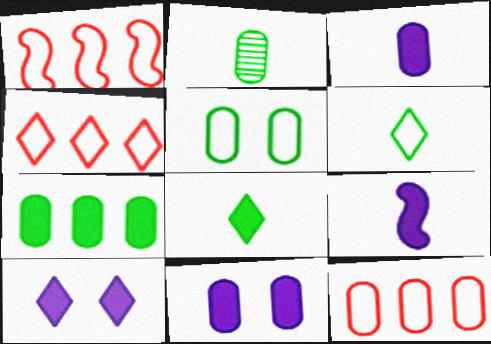[[1, 2, 10], 
[1, 4, 12], 
[2, 5, 7], 
[2, 11, 12]]